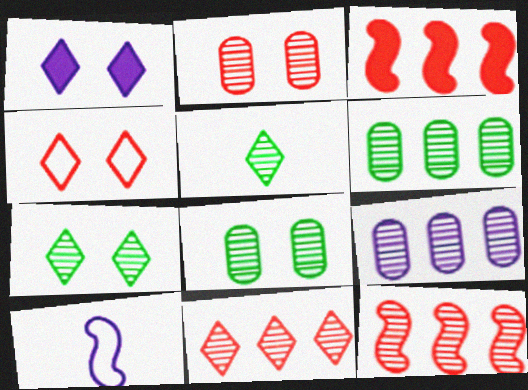[[1, 4, 7], 
[1, 9, 10]]